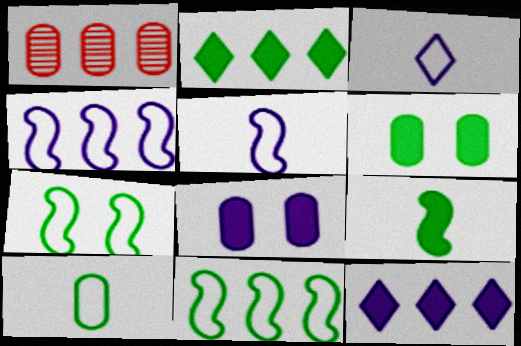[[1, 2, 4], 
[1, 8, 10], 
[1, 11, 12], 
[2, 6, 9]]